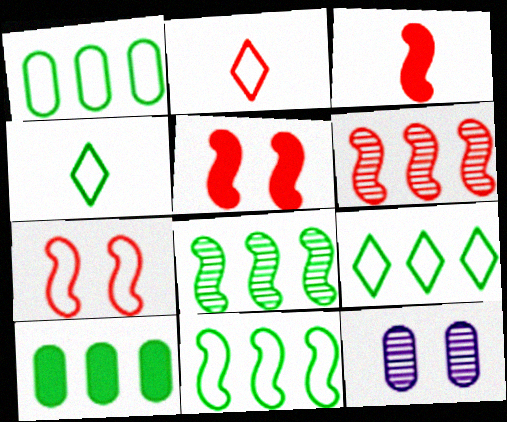[[1, 9, 11], 
[3, 6, 7], 
[3, 9, 12], 
[8, 9, 10]]